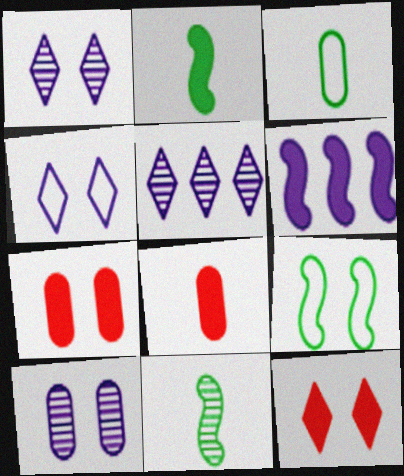[[1, 7, 9], 
[5, 8, 9], 
[9, 10, 12]]